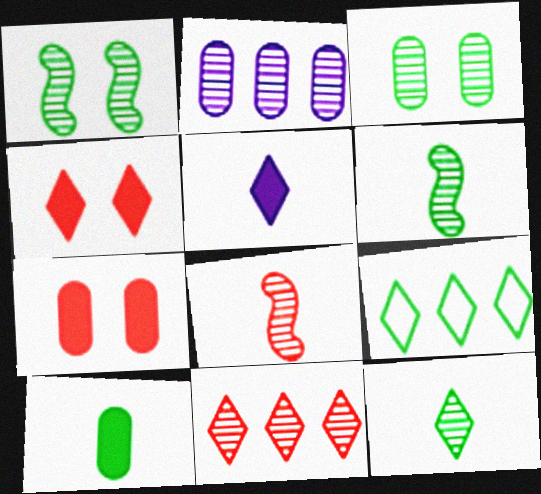[[1, 9, 10]]